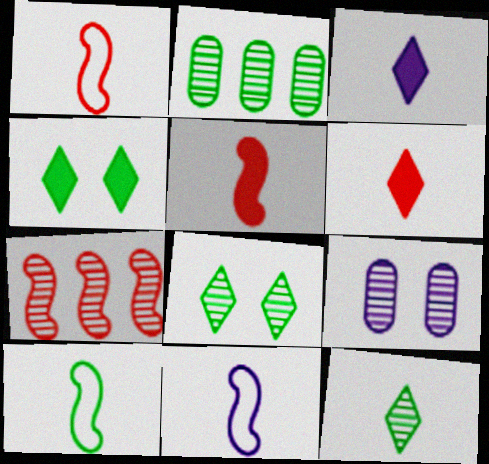[[1, 10, 11], 
[2, 4, 10], 
[7, 9, 12]]